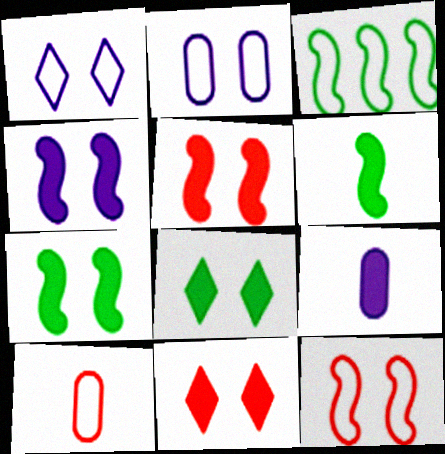[[1, 3, 10], 
[4, 5, 7]]